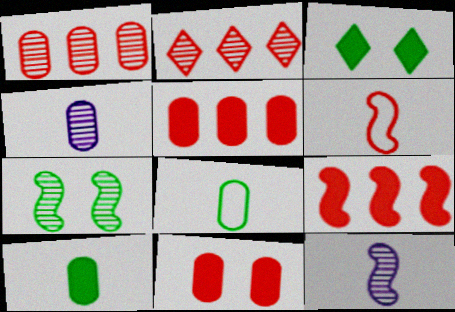[[2, 4, 7], 
[2, 6, 11]]